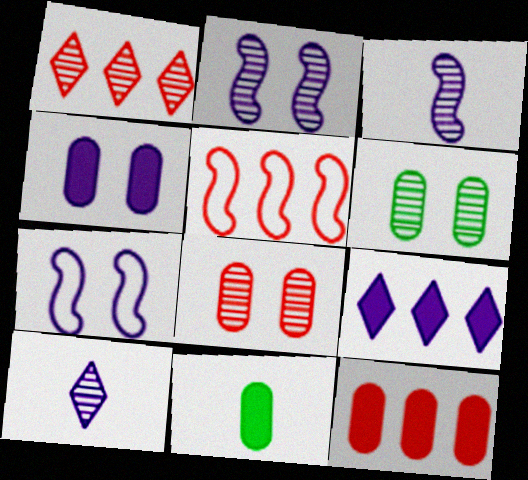[[1, 3, 6], 
[1, 5, 12], 
[1, 7, 11], 
[4, 11, 12]]